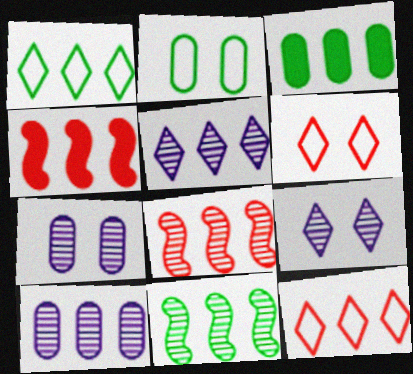[[1, 3, 11], 
[1, 4, 10]]